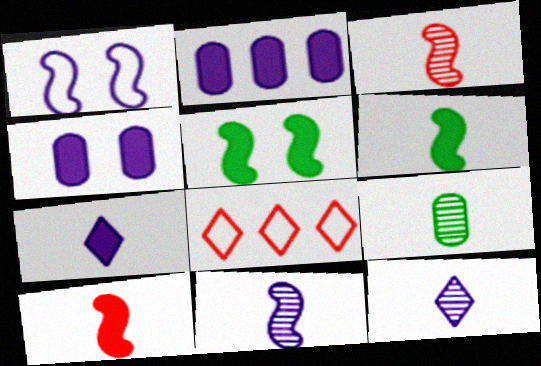[[1, 2, 12], 
[3, 9, 12]]